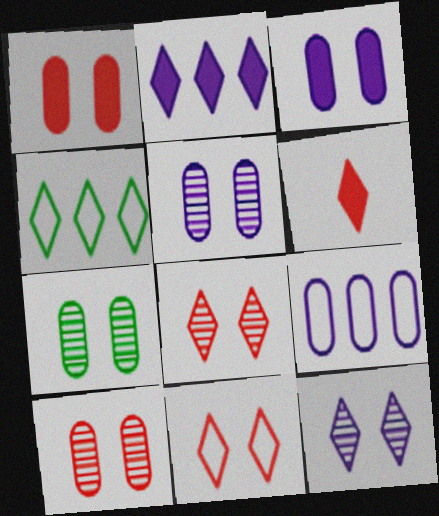[[4, 6, 12], 
[5, 7, 10]]